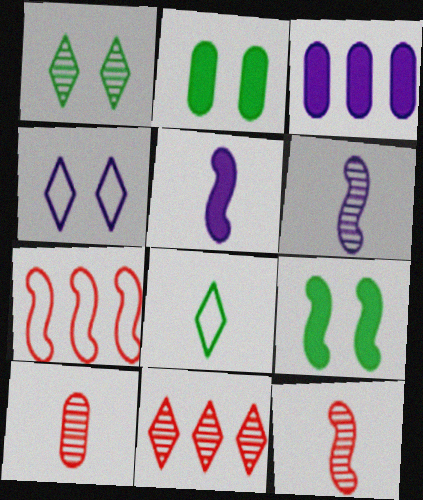[[3, 4, 6], 
[5, 8, 10], 
[6, 7, 9]]